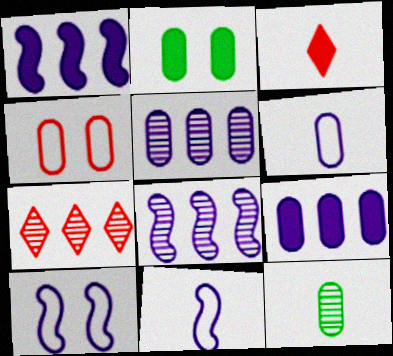[[1, 2, 3], 
[2, 7, 11], 
[3, 11, 12], 
[4, 9, 12]]